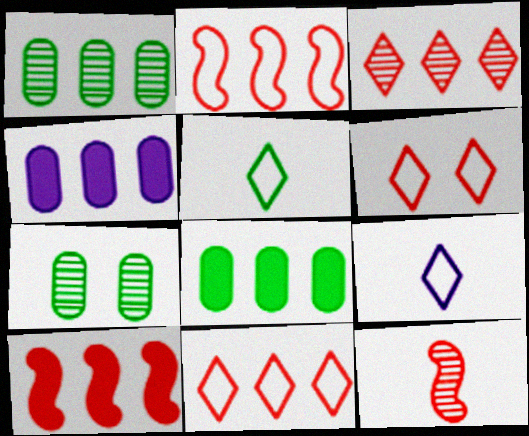[[7, 9, 10]]